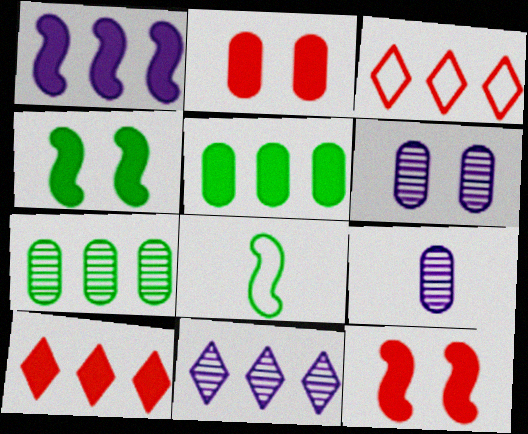[[1, 3, 7], 
[1, 5, 10], 
[2, 8, 11], 
[3, 4, 9], 
[6, 8, 10]]